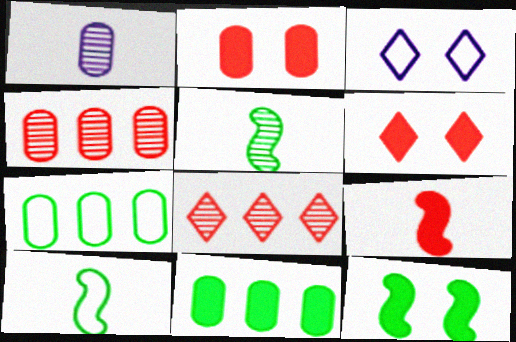[[1, 2, 7]]